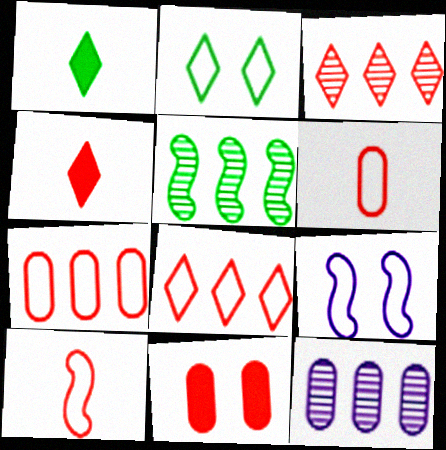[[3, 5, 12], 
[3, 10, 11]]